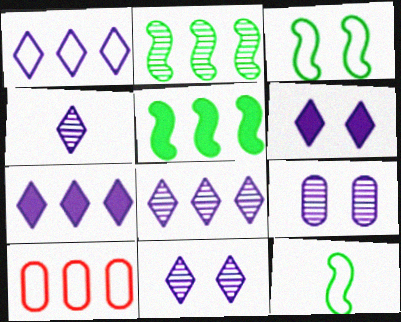[[1, 4, 6], 
[1, 7, 8], 
[2, 7, 10], 
[4, 8, 11], 
[5, 8, 10]]